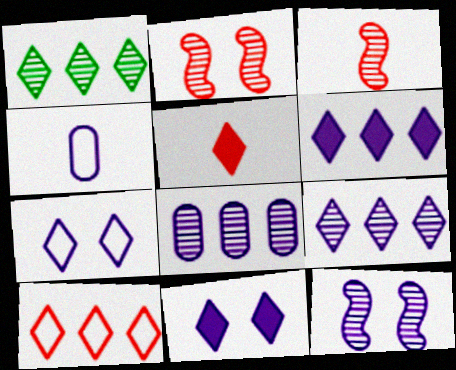[[1, 5, 7], 
[1, 6, 10], 
[4, 6, 12]]